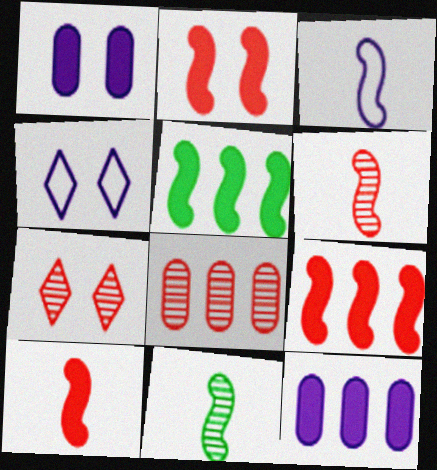[[2, 9, 10], 
[3, 10, 11], 
[6, 7, 8]]